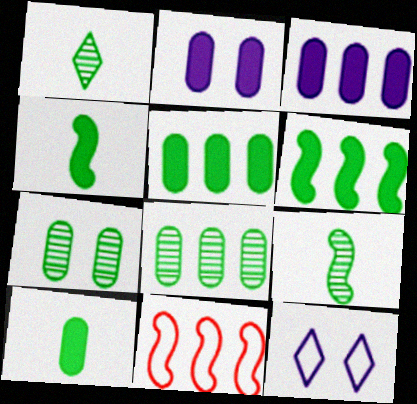[[1, 2, 11]]